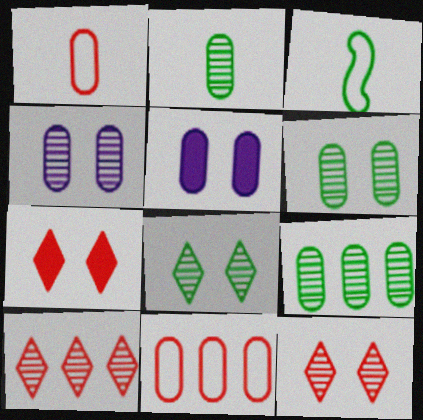[[1, 5, 9], 
[2, 5, 11], 
[2, 6, 9], 
[3, 5, 10]]